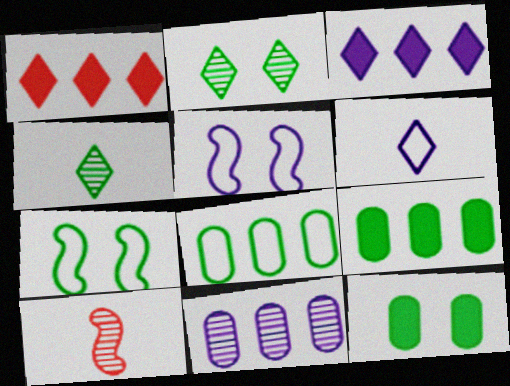[[1, 2, 6], 
[2, 7, 12], 
[2, 10, 11], 
[4, 7, 9]]